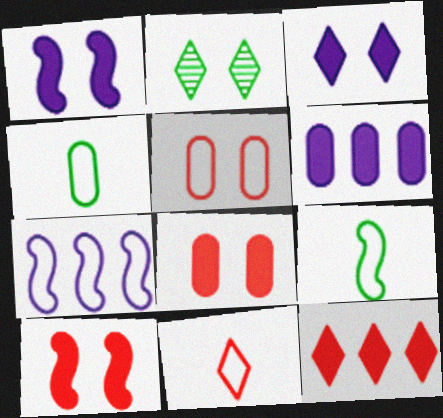[[1, 2, 5]]